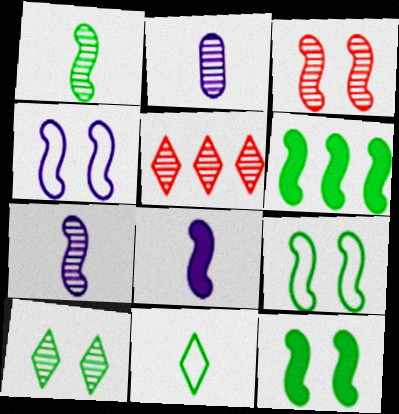[[1, 6, 9], 
[3, 4, 12]]